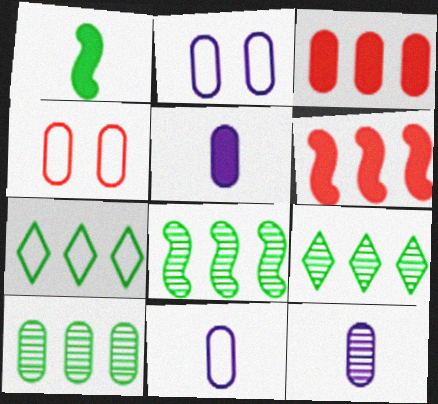[[4, 5, 10], 
[5, 11, 12], 
[8, 9, 10]]